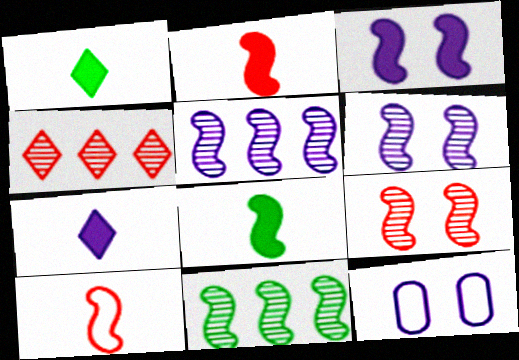[[3, 10, 11], 
[4, 8, 12], 
[5, 7, 12]]